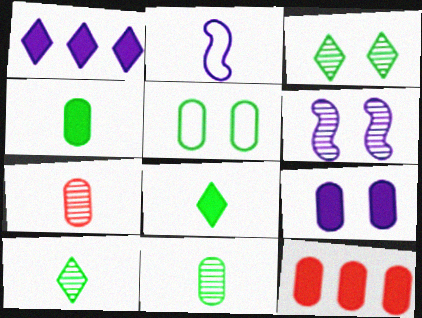[[2, 3, 12], 
[2, 7, 8], 
[4, 9, 12]]